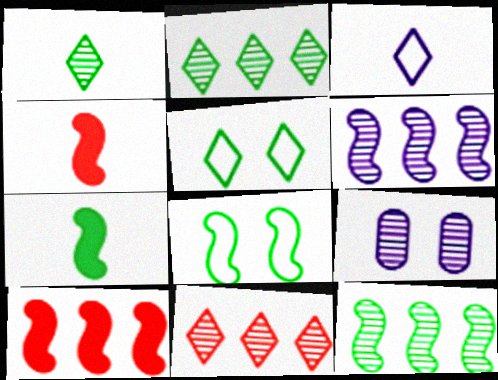[[4, 6, 8], 
[7, 8, 12]]